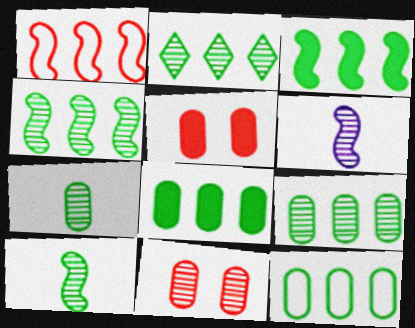[[2, 3, 12], 
[2, 4, 9], 
[2, 6, 11], 
[8, 9, 12]]